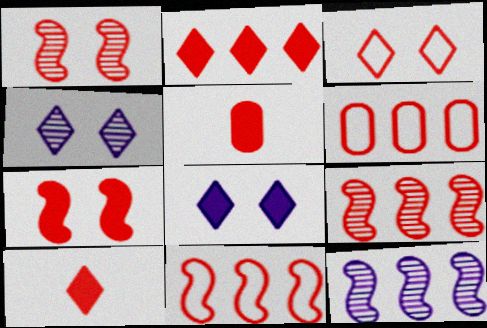[[1, 6, 10], 
[2, 5, 7], 
[2, 6, 9], 
[3, 5, 9]]